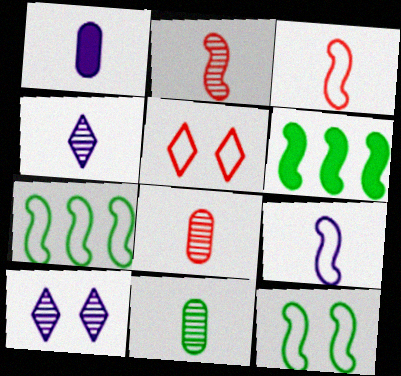[[1, 4, 9], 
[2, 4, 11]]